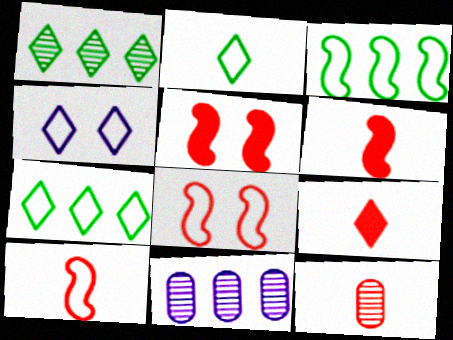[[1, 4, 9], 
[2, 5, 11], 
[9, 10, 12]]